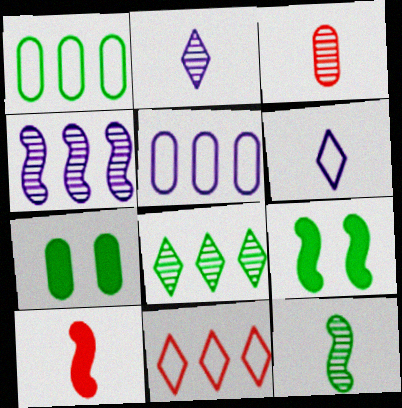[[2, 3, 12], 
[3, 5, 7]]